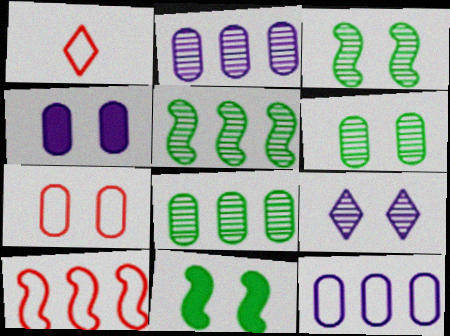[[1, 2, 11], 
[1, 4, 5], 
[1, 7, 10], 
[4, 6, 7], 
[7, 9, 11]]